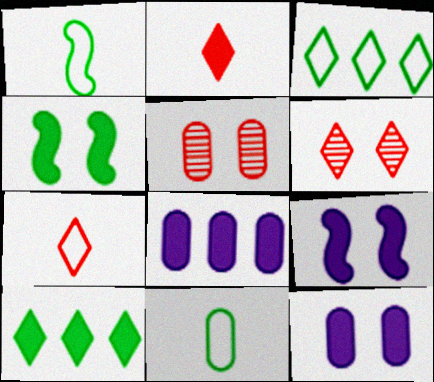[[1, 6, 8], 
[2, 4, 8], 
[5, 8, 11]]